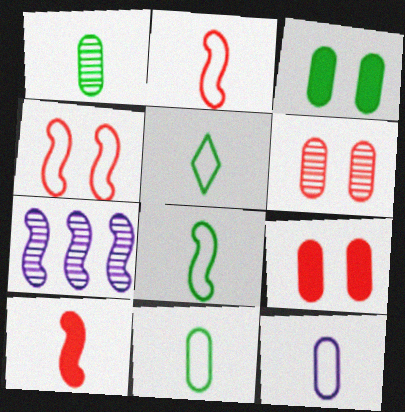[[2, 5, 12], 
[5, 7, 9], 
[5, 8, 11]]